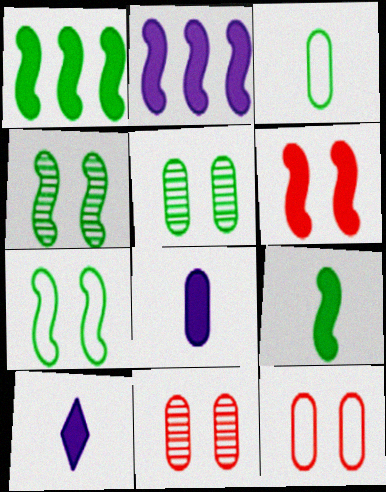[[2, 6, 9]]